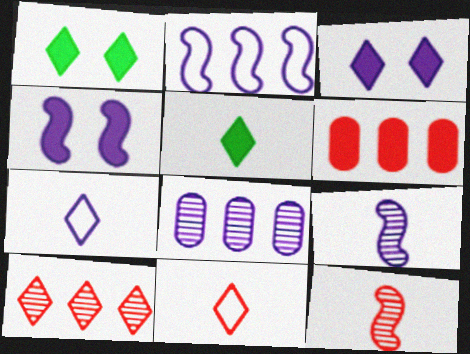[[1, 7, 10], 
[2, 4, 9], 
[4, 5, 6], 
[4, 7, 8]]